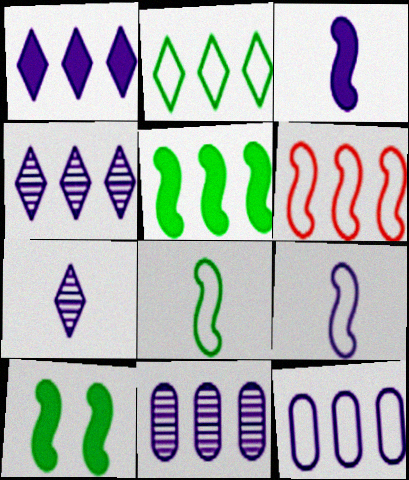[[2, 6, 12]]